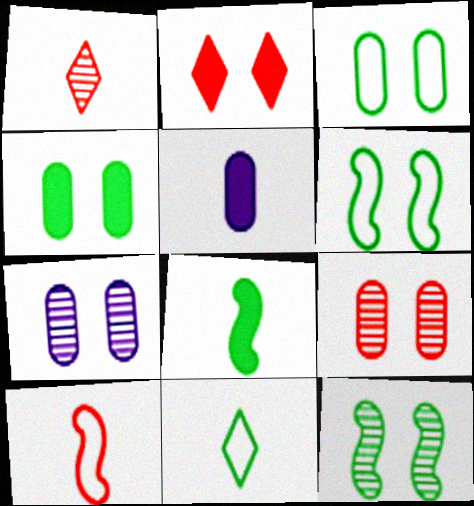[[2, 6, 7]]